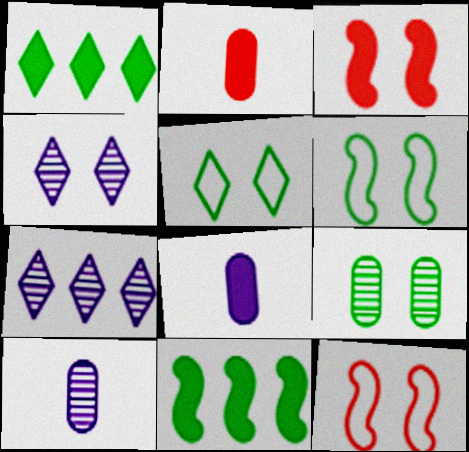[[1, 3, 8], 
[1, 10, 12], 
[2, 6, 7]]